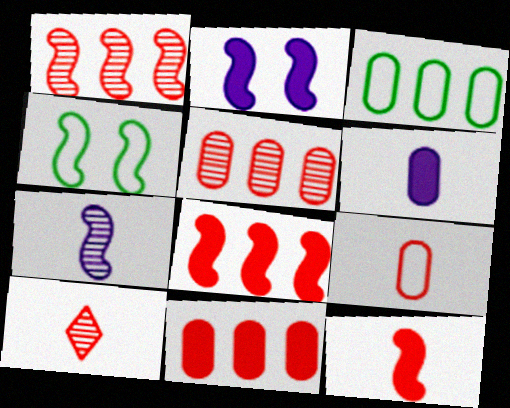[[2, 3, 10], 
[4, 7, 8], 
[9, 10, 12]]